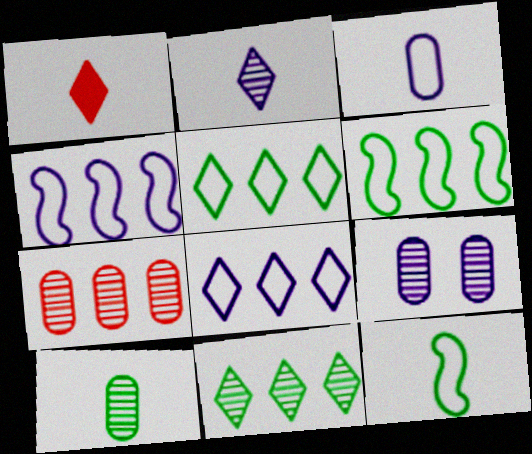[[1, 6, 9], 
[7, 9, 10]]